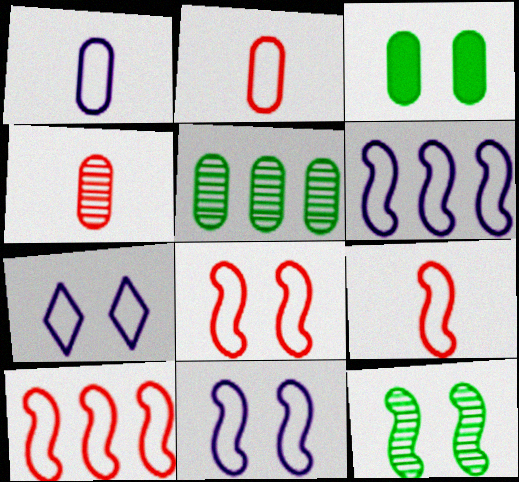[[1, 6, 7], 
[8, 9, 10]]